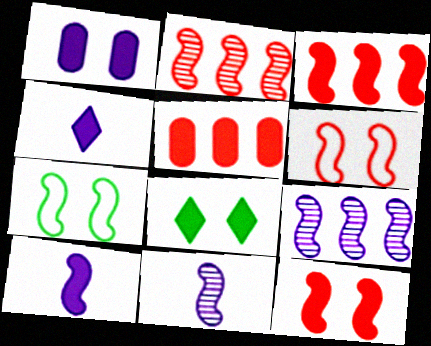[[1, 8, 12], 
[2, 7, 10], 
[3, 7, 11], 
[5, 8, 10]]